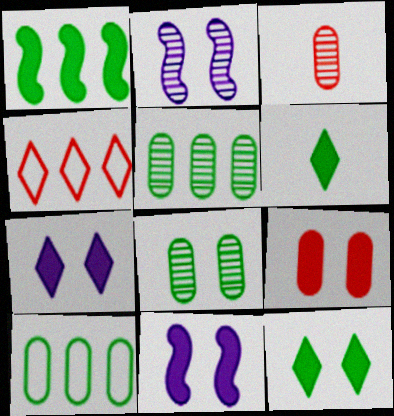[[9, 11, 12]]